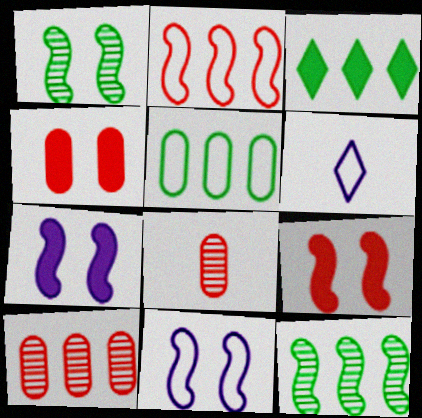[[1, 9, 11], 
[3, 5, 12], 
[3, 8, 11], 
[4, 6, 12]]